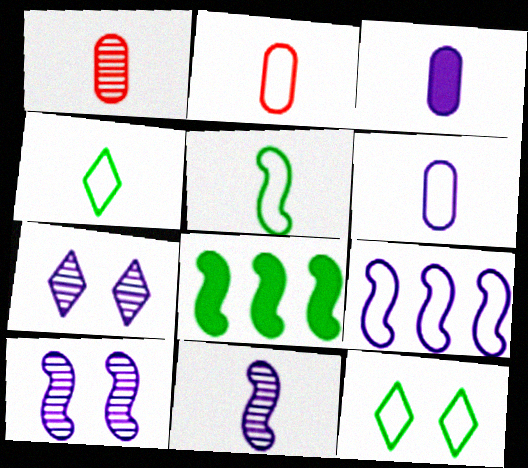[[2, 7, 8], 
[2, 9, 12], 
[3, 7, 9]]